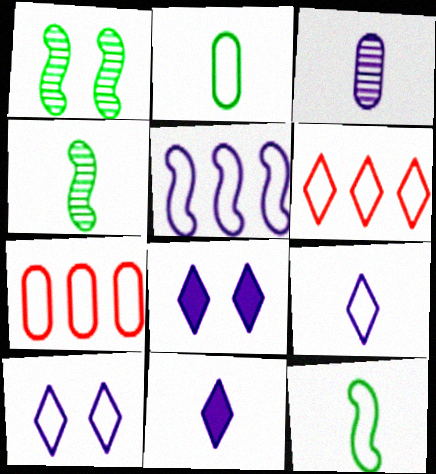[[1, 7, 11], 
[3, 5, 8], 
[4, 7, 8], 
[7, 10, 12]]